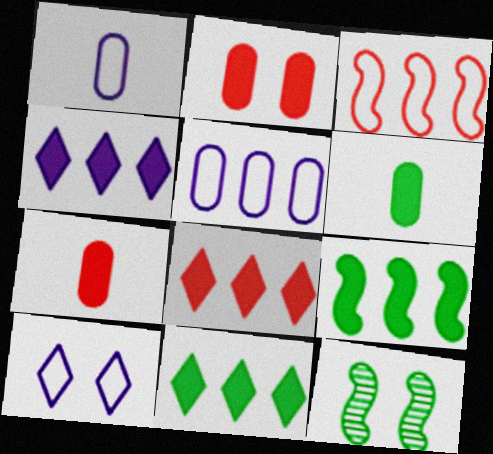[[1, 8, 12], 
[2, 10, 12], 
[4, 8, 11]]